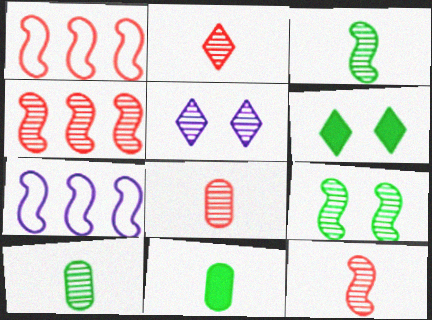[[1, 5, 11], 
[2, 8, 12], 
[4, 5, 10], 
[6, 7, 8]]